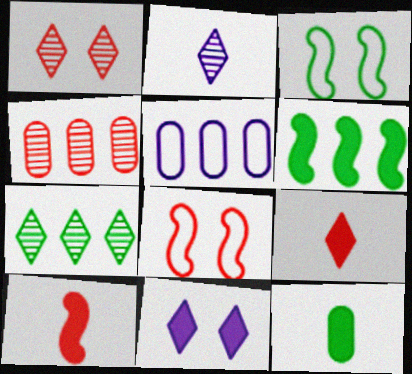[[1, 2, 7], 
[3, 7, 12], 
[4, 8, 9]]